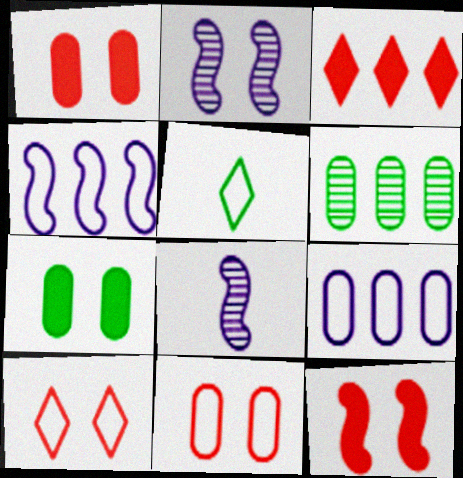[[2, 7, 10], 
[3, 4, 6], 
[4, 5, 11]]